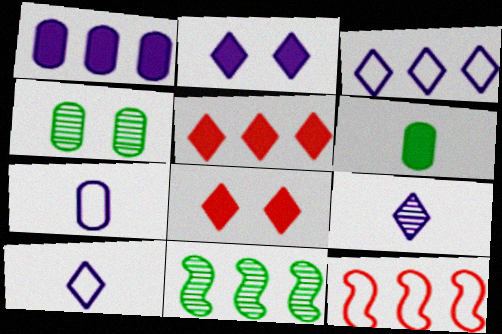[[2, 3, 9], 
[7, 8, 11]]